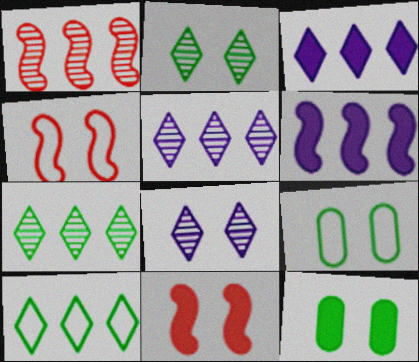[[4, 8, 12], 
[8, 9, 11]]